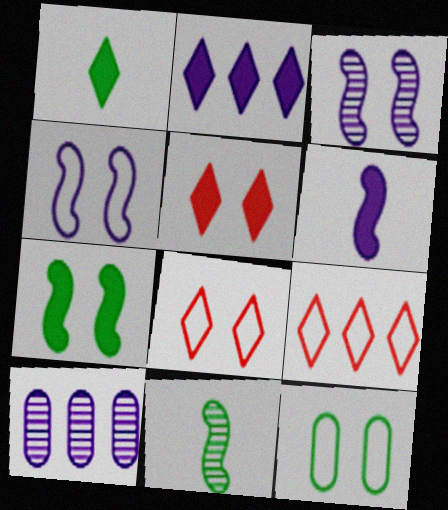[[1, 2, 5], 
[3, 5, 12], 
[4, 8, 12]]